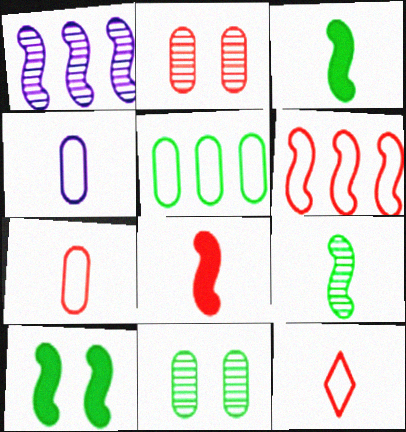[]